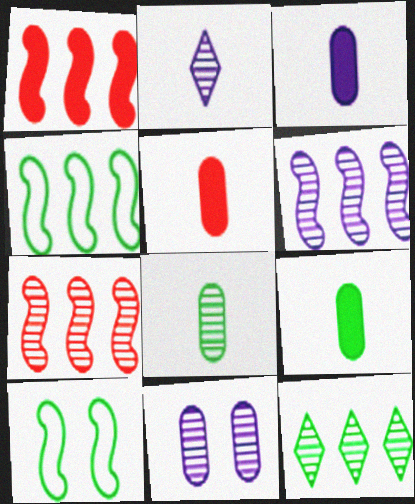[[1, 4, 6], 
[2, 6, 11], 
[3, 5, 9], 
[9, 10, 12]]